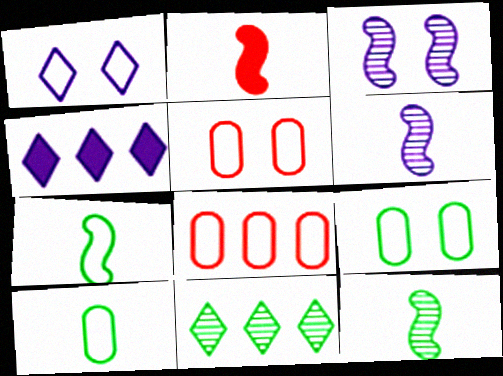[[1, 7, 8], 
[2, 6, 7], 
[4, 5, 12]]